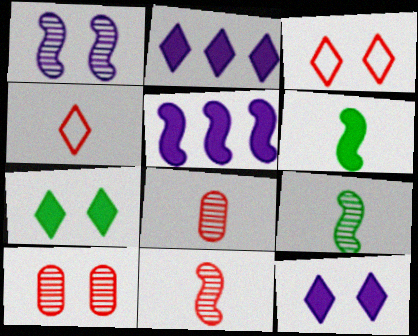[]